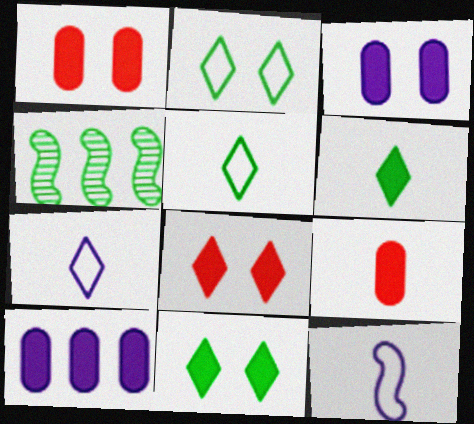[[1, 4, 7]]